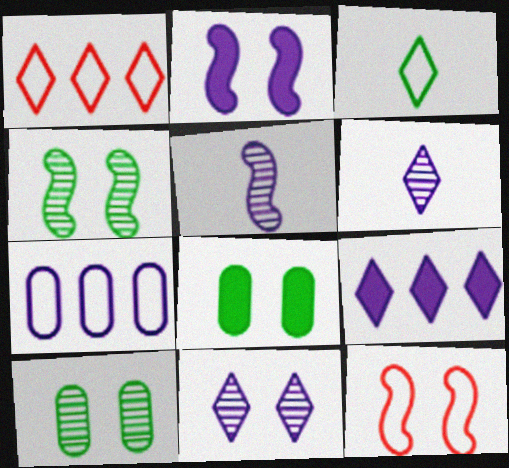[[1, 5, 8], 
[2, 4, 12], 
[2, 6, 7], 
[3, 7, 12], 
[8, 11, 12]]